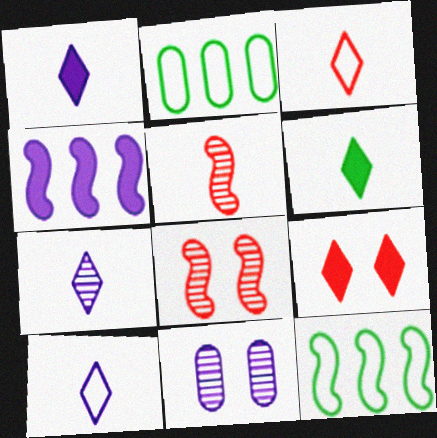[[1, 2, 8], 
[1, 7, 10], 
[3, 6, 7], 
[4, 10, 11]]